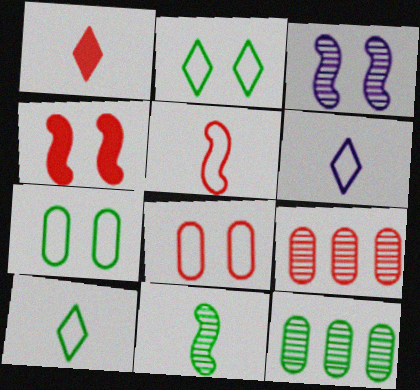[[4, 6, 12]]